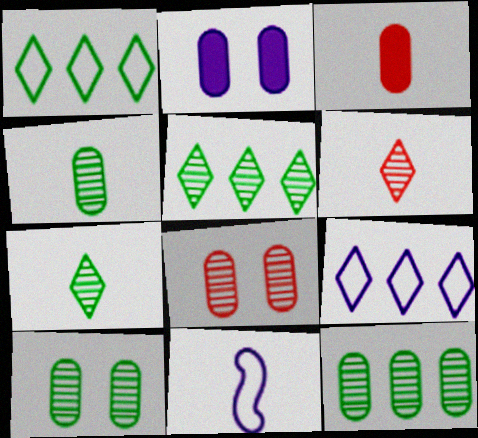[[3, 7, 11], 
[4, 10, 12]]